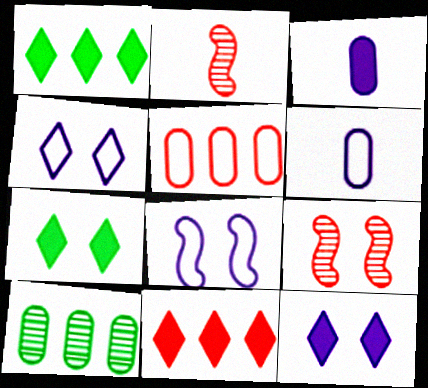[[1, 6, 9]]